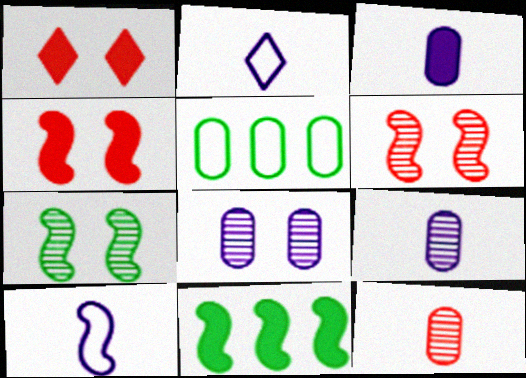[[1, 3, 11], 
[6, 10, 11]]